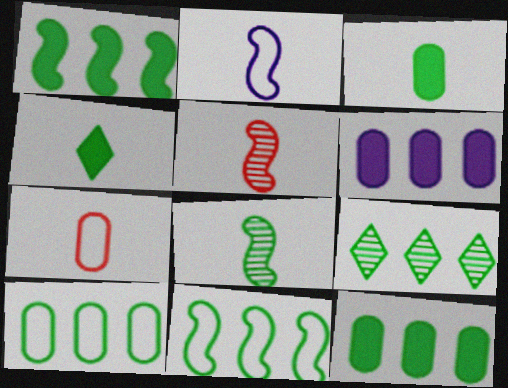[[1, 9, 10], 
[9, 11, 12]]